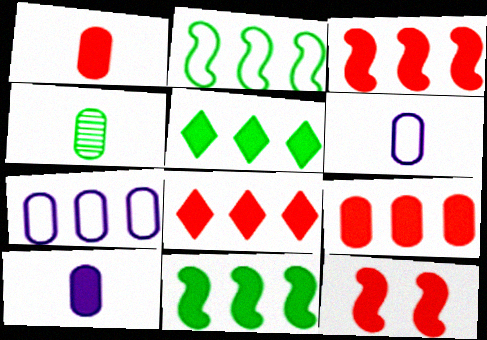[[1, 4, 6], 
[1, 8, 12], 
[3, 8, 9], 
[5, 10, 12]]